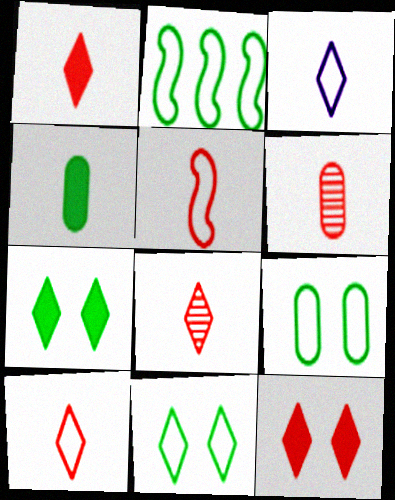[[1, 5, 6], 
[1, 8, 10]]